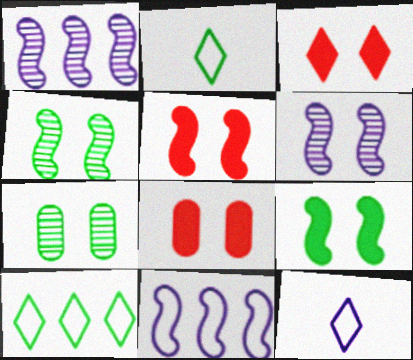[[1, 2, 8], 
[3, 5, 8]]